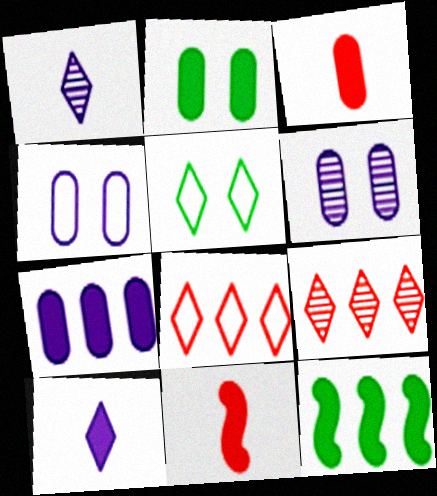[[2, 3, 7], 
[5, 9, 10]]